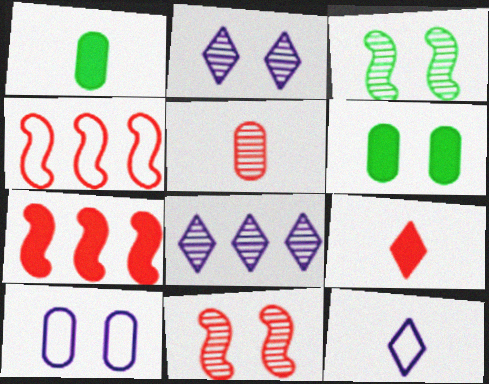[[1, 2, 4], 
[3, 5, 8]]